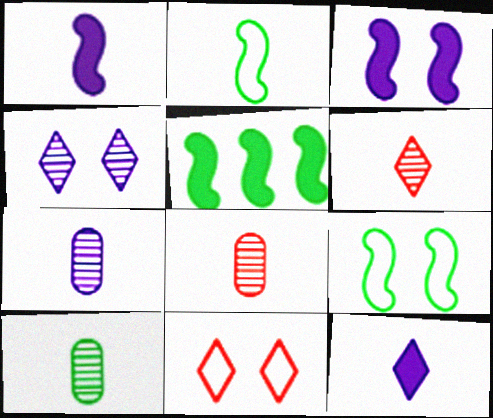[[2, 8, 12], 
[5, 7, 11], 
[7, 8, 10]]